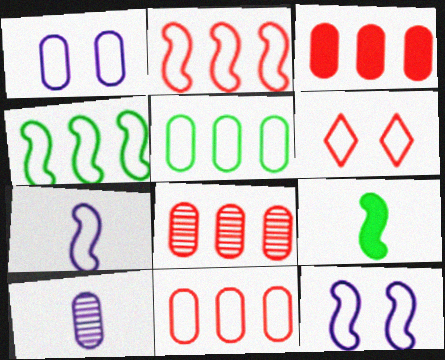[[3, 8, 11], 
[5, 6, 7]]